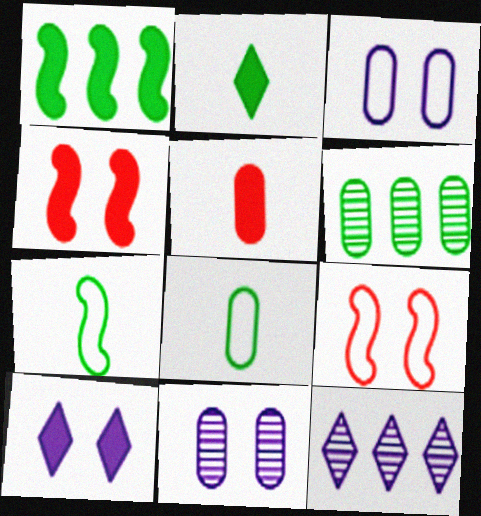[[1, 5, 10], 
[3, 5, 6], 
[4, 8, 12]]